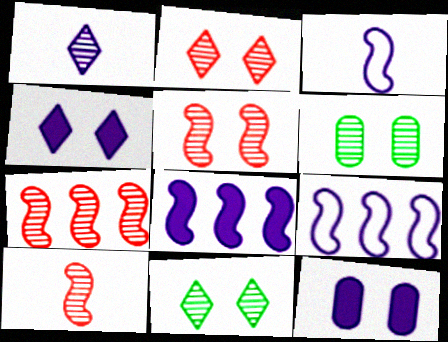[[1, 6, 7], 
[1, 9, 12], 
[5, 7, 10]]